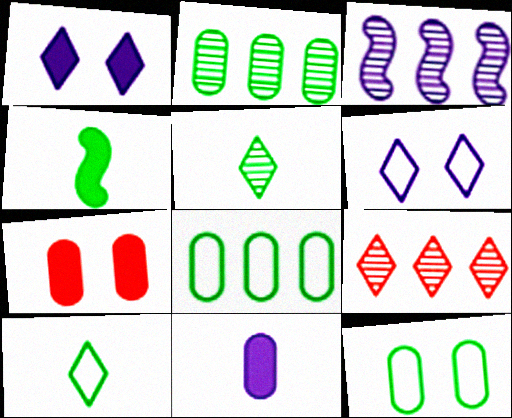[[1, 9, 10], 
[2, 3, 9], 
[3, 6, 11], 
[3, 7, 10]]